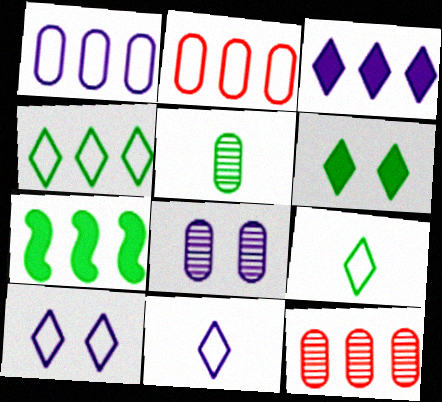[[5, 8, 12]]